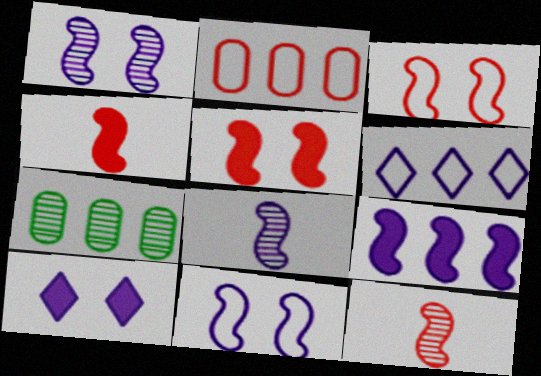[[8, 9, 11]]